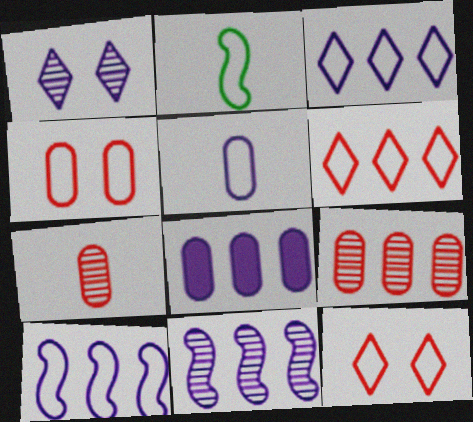[[2, 3, 4], 
[3, 8, 11]]